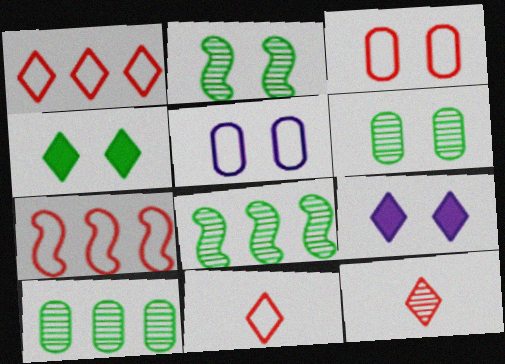[[2, 3, 9], 
[3, 7, 11]]